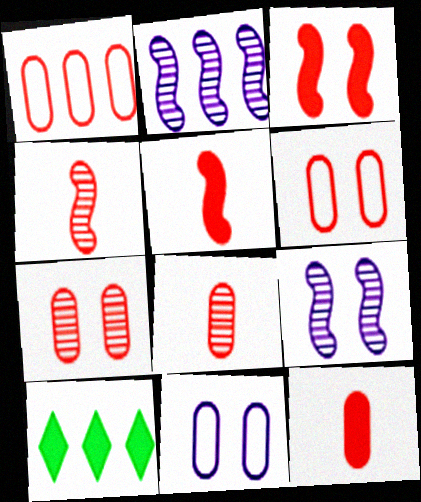[[1, 2, 10], 
[1, 7, 12], 
[4, 10, 11]]